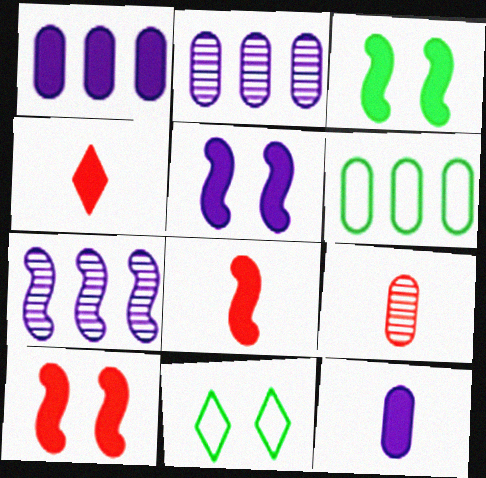[[1, 3, 4], 
[2, 8, 11], 
[3, 5, 10]]